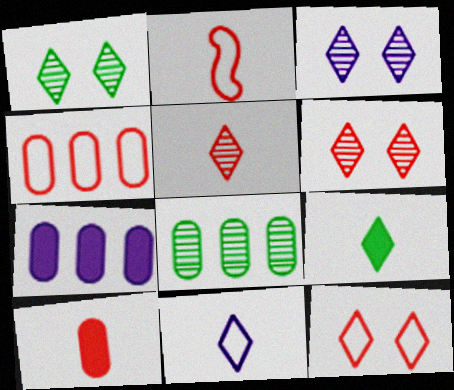[[1, 2, 7], 
[1, 3, 6], 
[2, 4, 12], 
[2, 5, 10], 
[4, 7, 8], 
[5, 9, 11]]